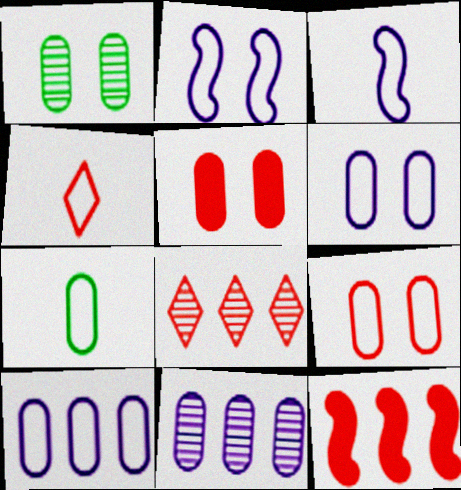[[1, 5, 6], 
[3, 4, 7], 
[5, 7, 11], 
[7, 9, 10]]